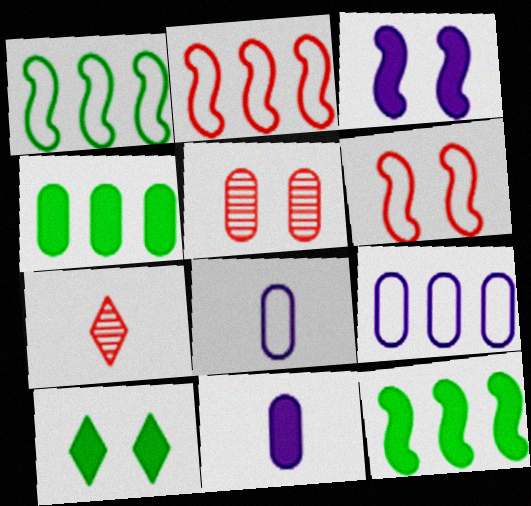[[4, 5, 8]]